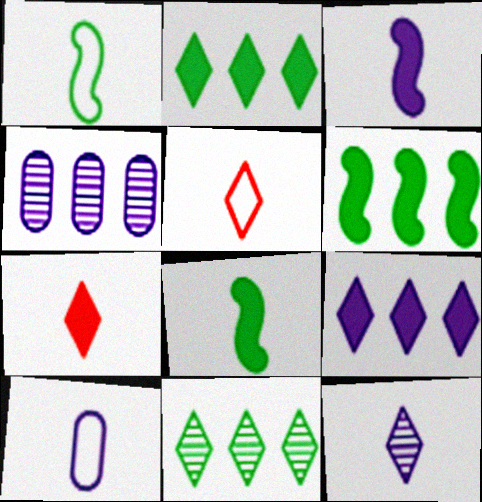[[1, 5, 10], 
[3, 10, 12]]